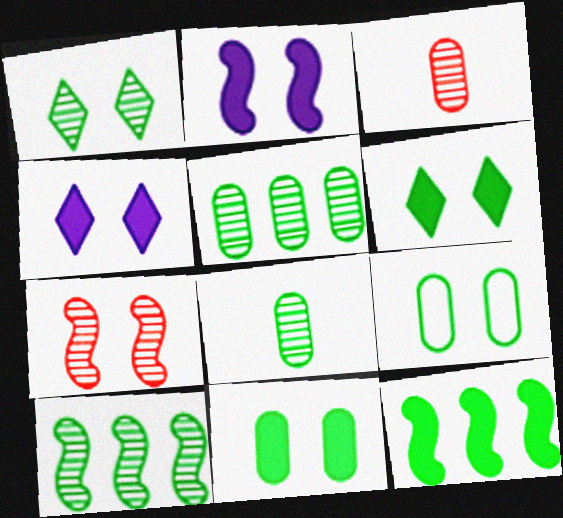[[1, 8, 10], 
[4, 7, 9]]